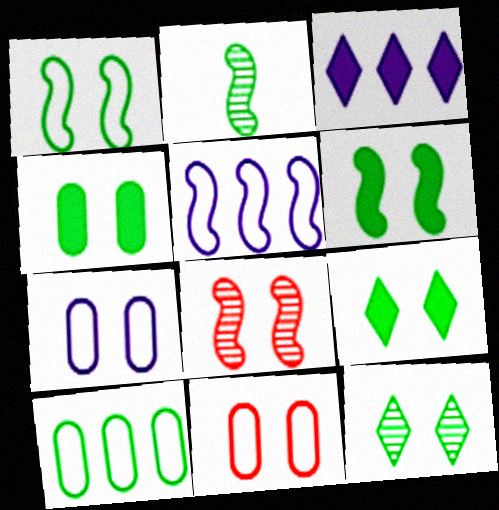[[1, 4, 12], 
[2, 3, 11], 
[2, 9, 10], 
[4, 6, 9], 
[7, 8, 9]]